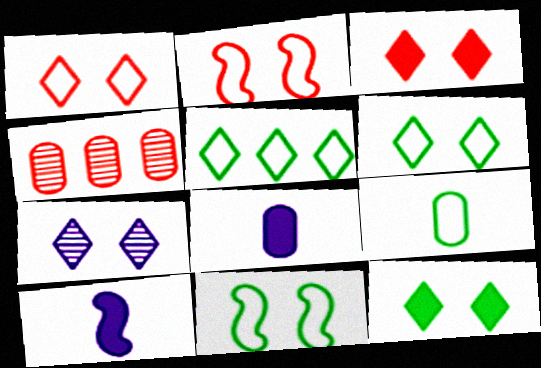[[1, 7, 12], 
[3, 6, 7], 
[4, 6, 10], 
[5, 9, 11]]